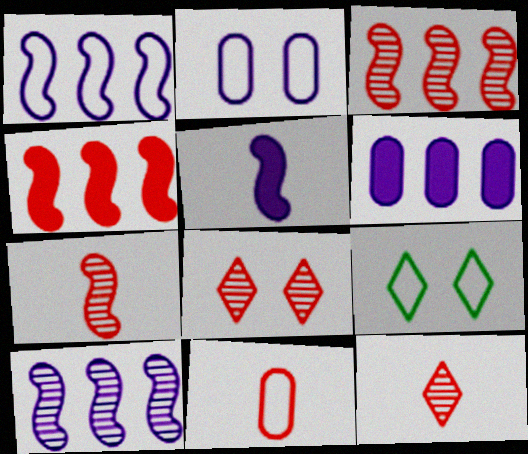[[1, 9, 11], 
[4, 8, 11], 
[6, 7, 9]]